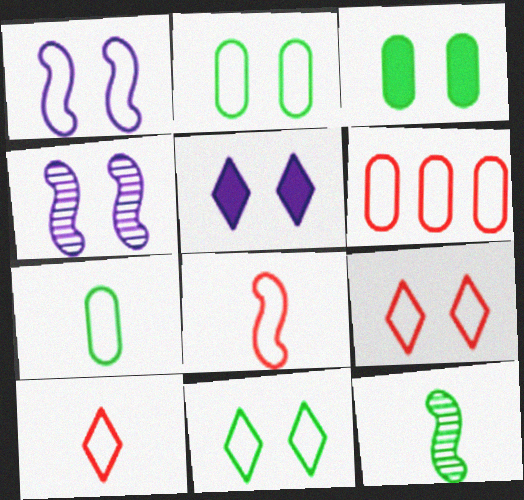[[1, 2, 9], 
[3, 4, 9], 
[5, 6, 12], 
[6, 8, 9]]